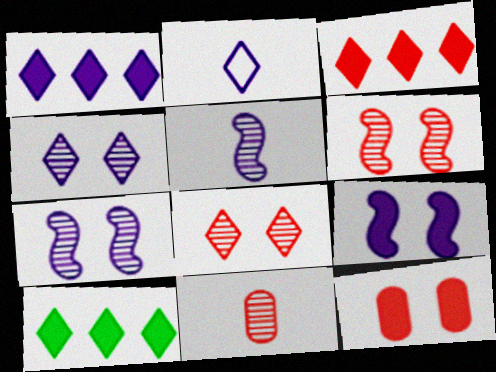[[1, 2, 4], 
[1, 3, 10], 
[2, 8, 10]]